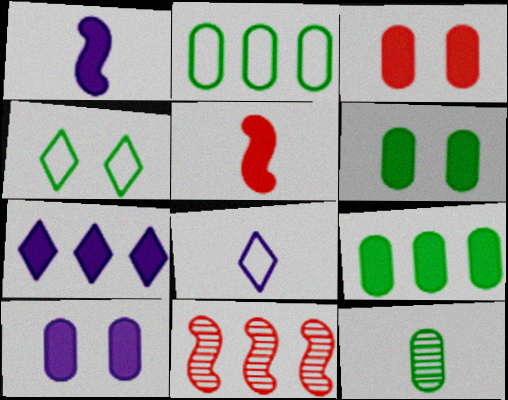[[1, 7, 10], 
[2, 6, 12], 
[2, 7, 11], 
[3, 6, 10], 
[5, 6, 7], 
[5, 8, 12], 
[6, 8, 11]]